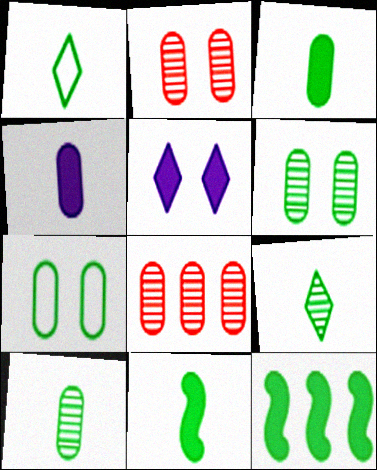[[1, 6, 12], 
[1, 10, 11], 
[4, 7, 8], 
[7, 9, 12]]